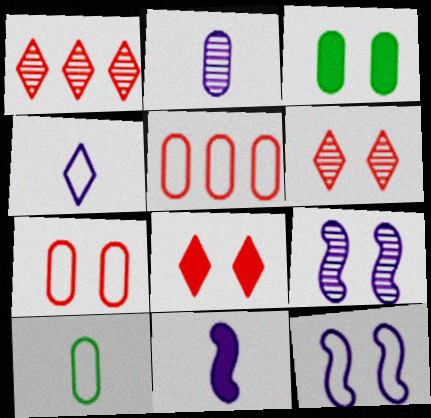[[2, 3, 5], 
[2, 4, 11], 
[3, 6, 12]]